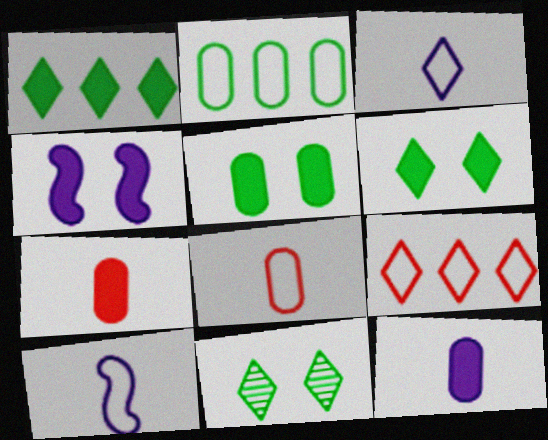[[1, 4, 7]]